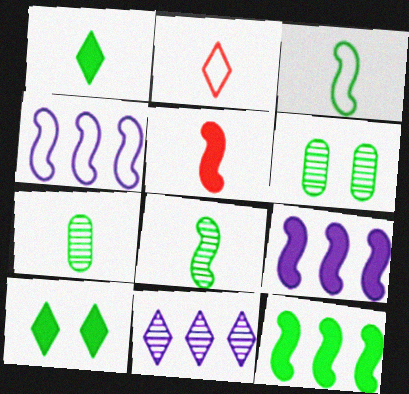[[1, 3, 7], 
[2, 6, 9], 
[2, 10, 11]]